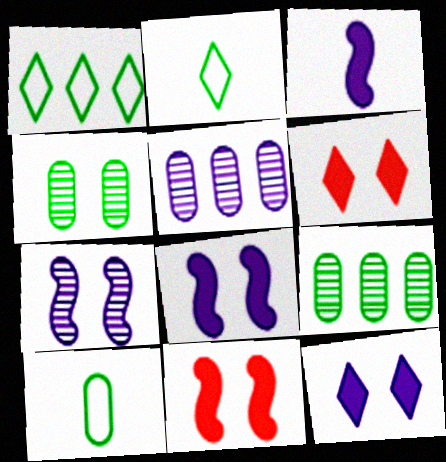[[2, 5, 11]]